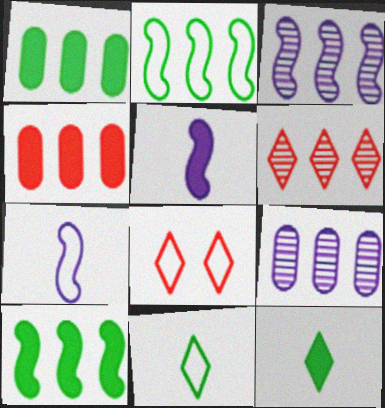[]